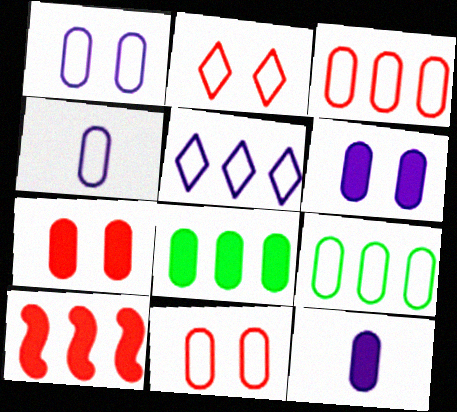[[4, 9, 11], 
[7, 8, 12]]